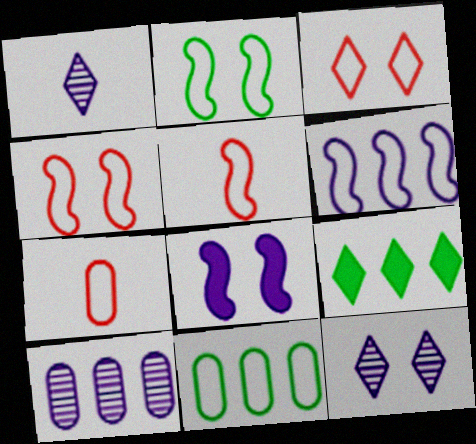[[1, 3, 9], 
[2, 5, 6]]